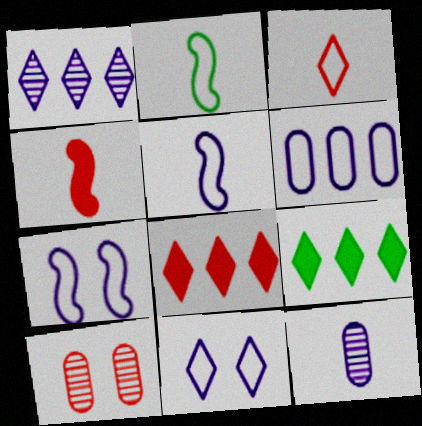[[5, 6, 11], 
[5, 9, 10]]